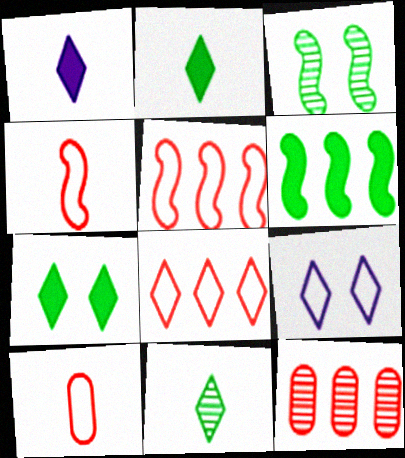[]